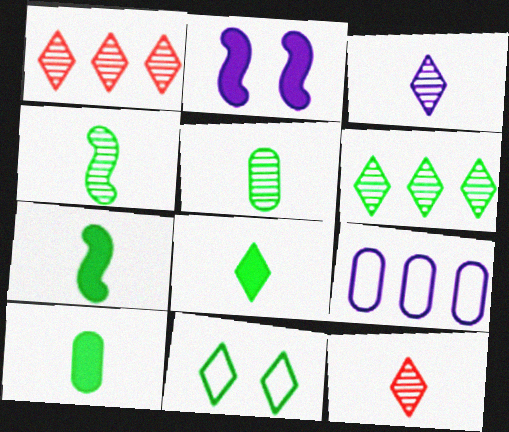[[2, 3, 9], 
[6, 8, 11], 
[7, 8, 10]]